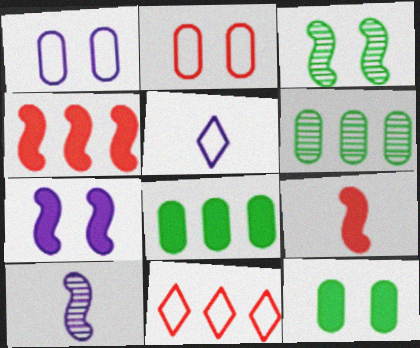[[10, 11, 12]]